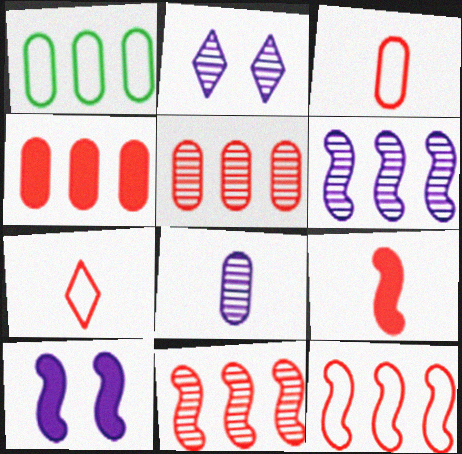[[1, 2, 9], 
[2, 6, 8]]